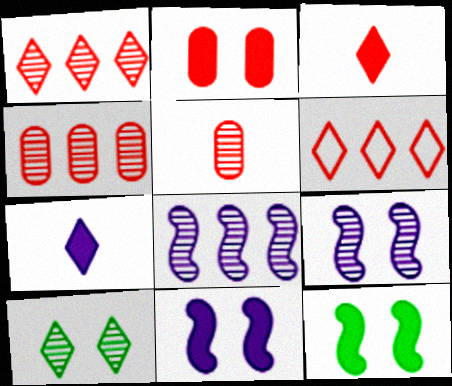[[5, 8, 10], 
[6, 7, 10]]